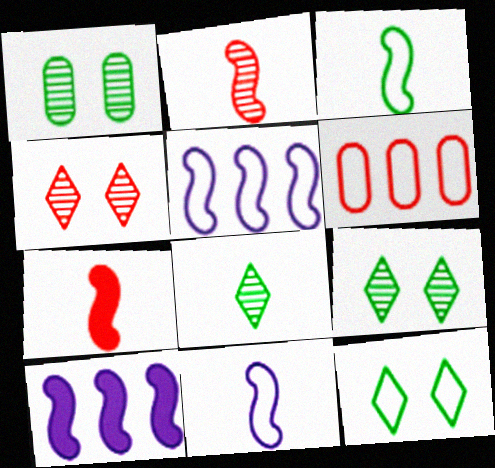[[4, 6, 7], 
[6, 11, 12]]